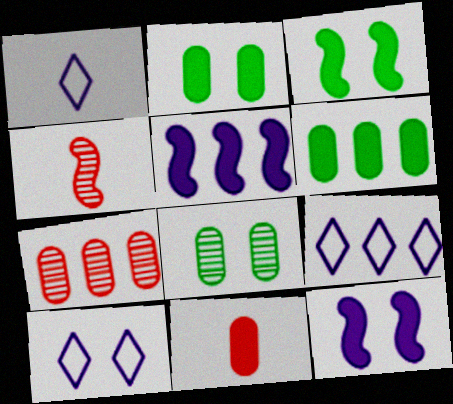[[1, 3, 7], 
[1, 9, 10], 
[2, 4, 9], 
[4, 6, 10]]